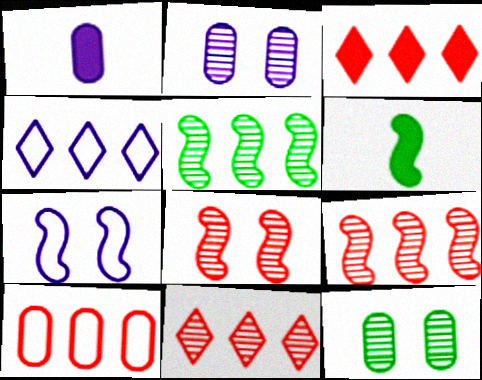[[1, 10, 12], 
[3, 9, 10], 
[6, 7, 9]]